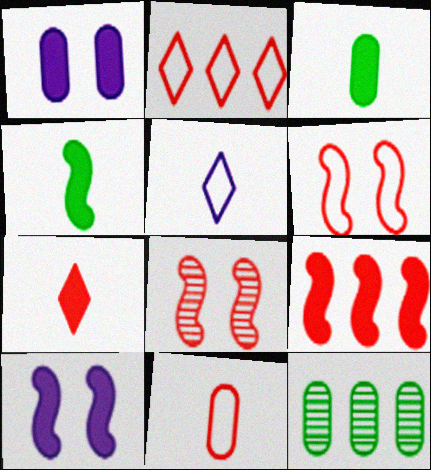[[1, 11, 12], 
[2, 6, 11], 
[4, 9, 10]]